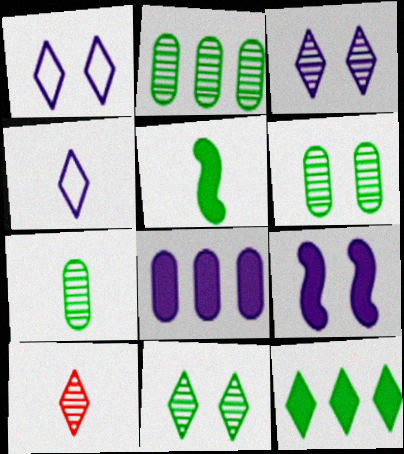[[1, 10, 12], 
[2, 6, 7]]